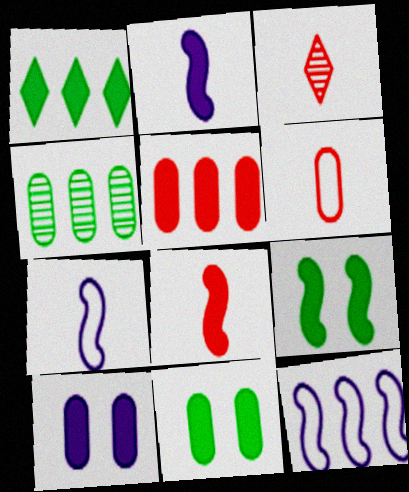[[1, 8, 10], 
[3, 6, 8], 
[3, 11, 12], 
[4, 6, 10]]